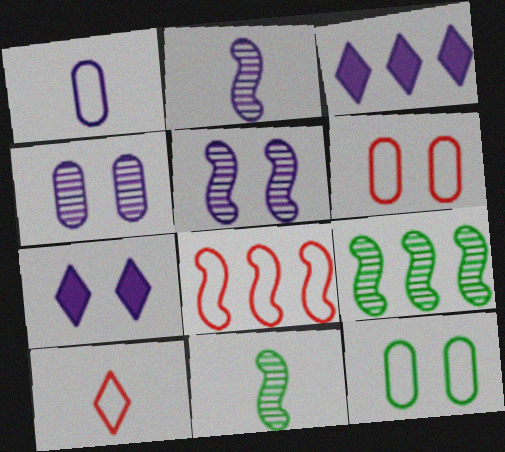[[1, 3, 5], 
[3, 6, 11], 
[6, 8, 10]]